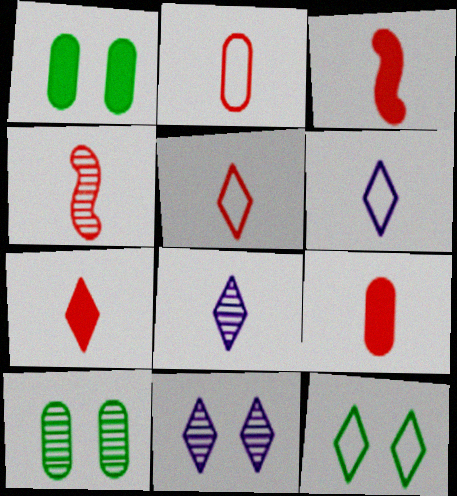[[2, 4, 7], 
[3, 7, 9], 
[4, 5, 9]]